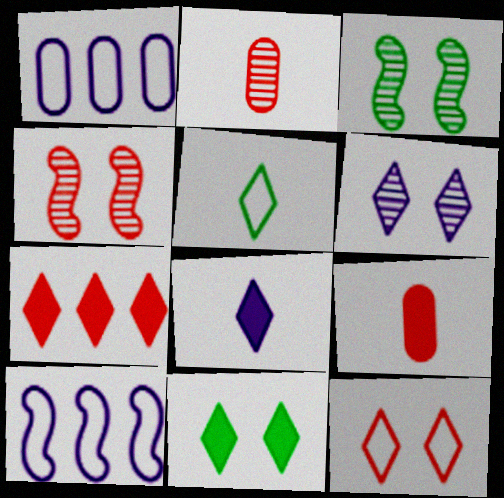[[2, 10, 11], 
[5, 6, 7], 
[6, 11, 12], 
[7, 8, 11]]